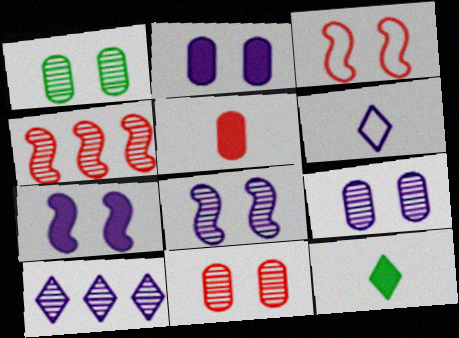[[1, 9, 11]]